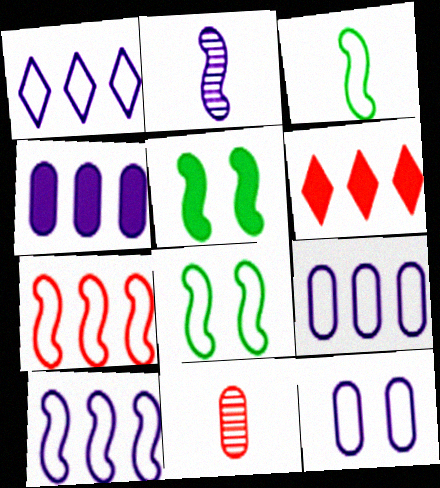[[1, 5, 11], 
[1, 9, 10], 
[2, 5, 7]]